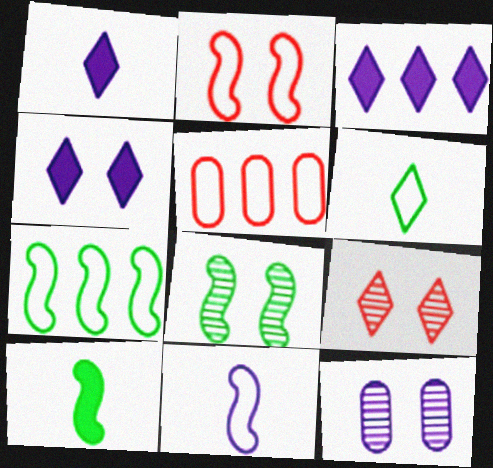[[1, 3, 4], 
[1, 5, 8], 
[2, 7, 11], 
[3, 6, 9], 
[3, 11, 12], 
[7, 8, 10], 
[8, 9, 12]]